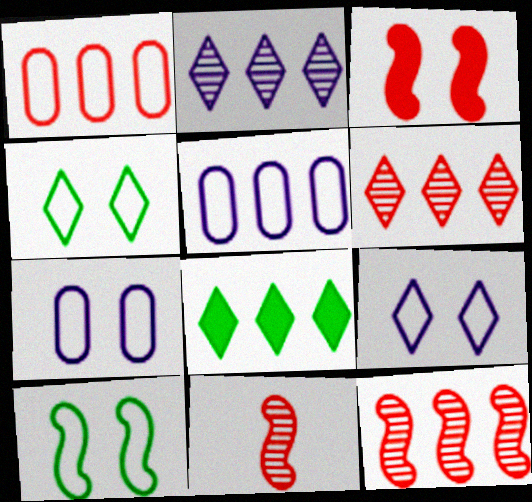[[5, 8, 12], 
[7, 8, 11]]